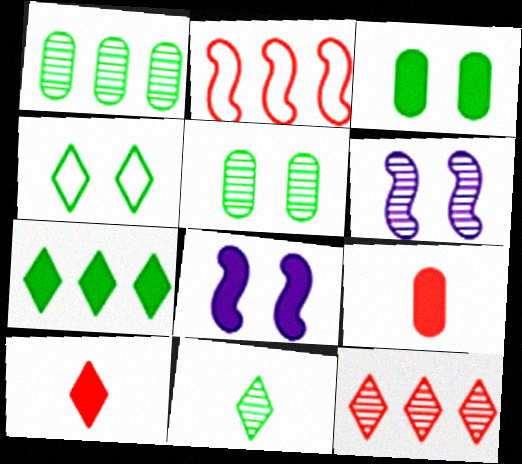[[4, 7, 11], 
[7, 8, 9]]